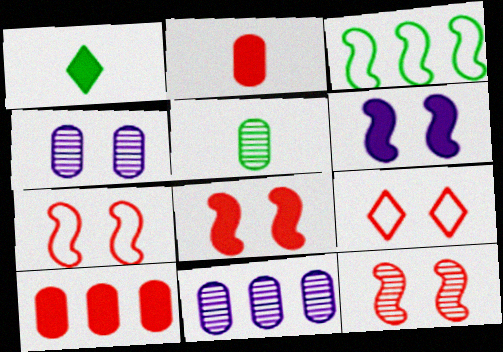[[1, 6, 10], 
[1, 7, 11], 
[7, 8, 12]]